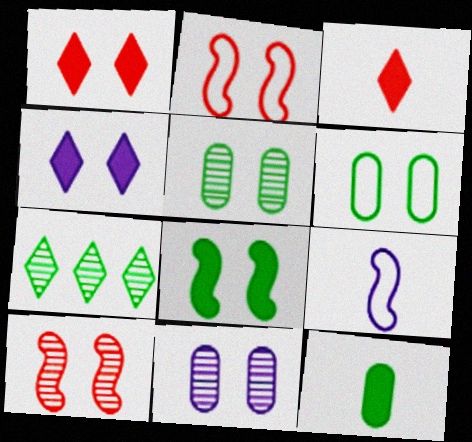[[2, 4, 5], 
[4, 6, 10]]